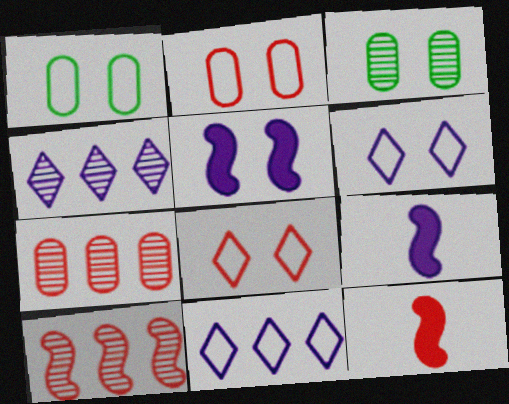[[1, 4, 12], 
[3, 5, 8], 
[3, 11, 12], 
[7, 8, 12]]